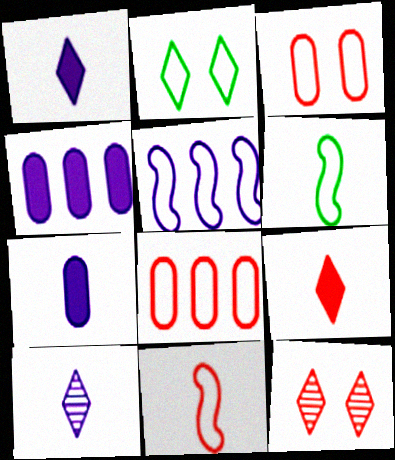[[4, 6, 12]]